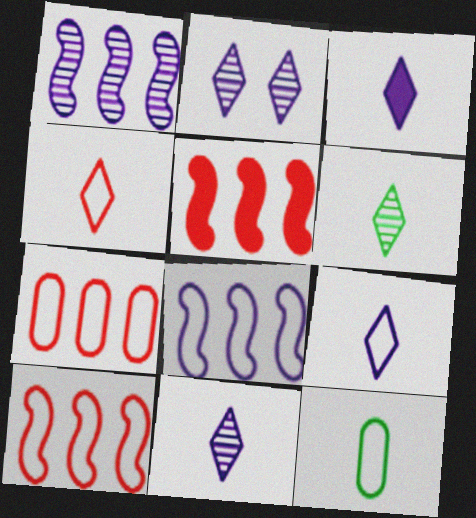[[2, 5, 12], 
[3, 4, 6], 
[3, 9, 11]]